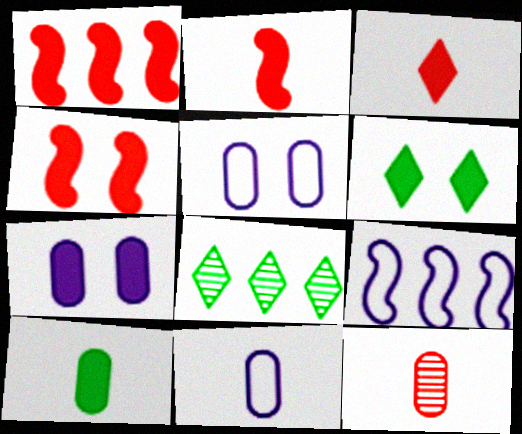[[1, 2, 4], 
[2, 5, 8], 
[4, 6, 7], 
[4, 8, 11], 
[6, 9, 12], 
[10, 11, 12]]